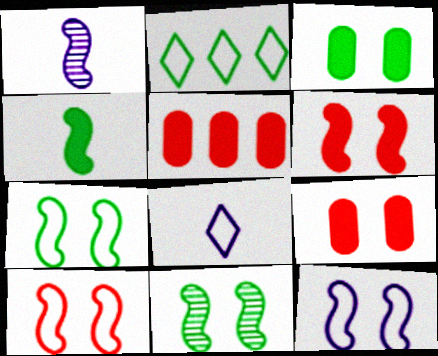[[1, 2, 9], 
[5, 8, 11], 
[6, 11, 12], 
[7, 10, 12]]